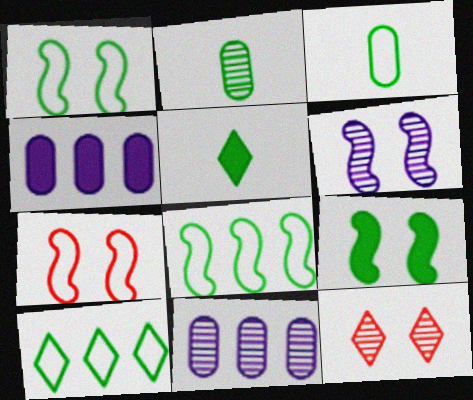[[1, 3, 10], 
[2, 9, 10], 
[5, 7, 11], 
[6, 7, 9]]